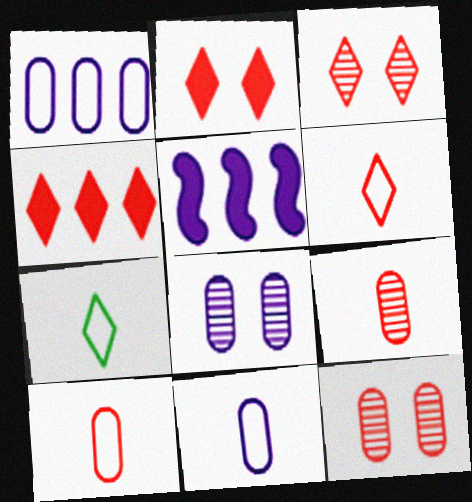[[3, 4, 6], 
[5, 7, 12]]